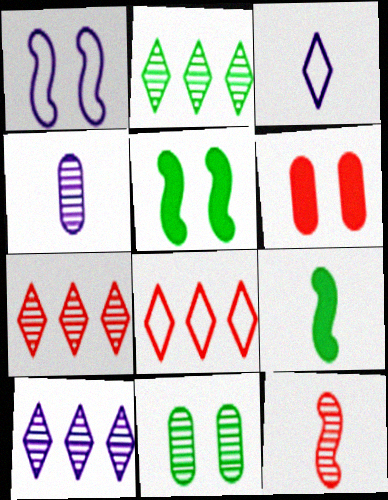[[2, 7, 10], 
[4, 5, 8], 
[6, 8, 12], 
[10, 11, 12]]